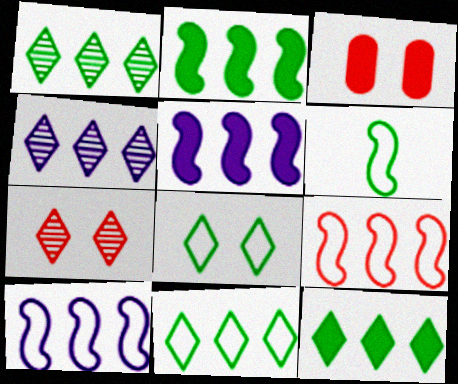[[1, 11, 12], 
[3, 4, 6]]